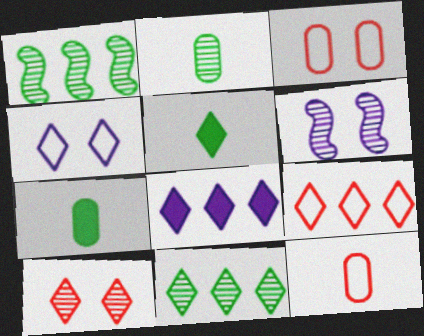[[6, 7, 9], 
[8, 9, 11]]